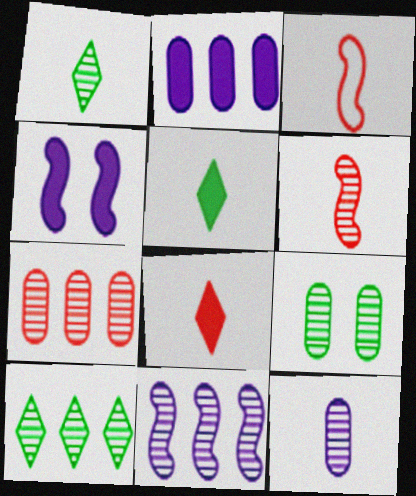[[1, 6, 12], 
[3, 5, 12], 
[7, 9, 12], 
[7, 10, 11]]